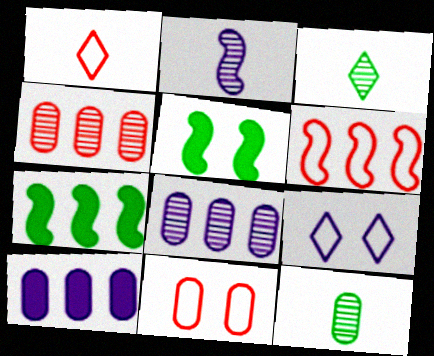[[1, 5, 8], 
[1, 6, 11], 
[2, 5, 6], 
[2, 9, 10], 
[10, 11, 12]]